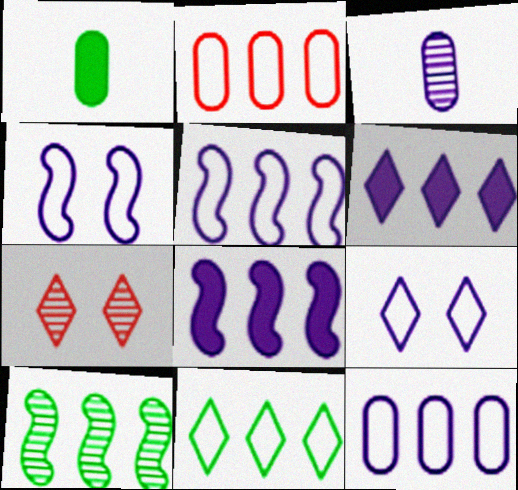[[1, 5, 7], 
[2, 5, 11], 
[2, 6, 10], 
[3, 4, 6], 
[3, 7, 10], 
[3, 8, 9]]